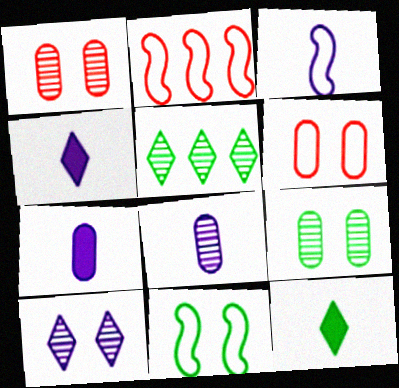[[2, 3, 11], 
[2, 4, 9], 
[3, 4, 8]]